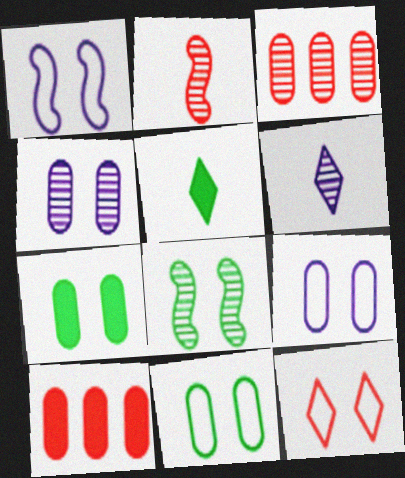[[1, 3, 5], 
[1, 11, 12], 
[2, 10, 12], 
[3, 6, 8]]